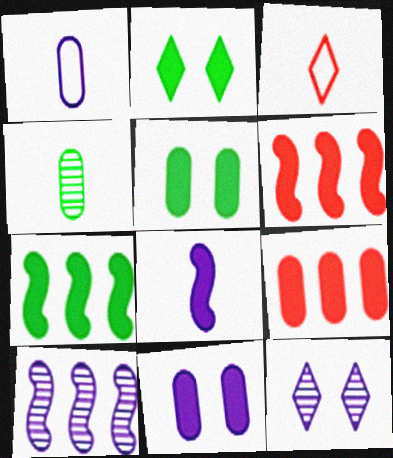[[2, 8, 9], 
[3, 4, 8], 
[3, 5, 10]]